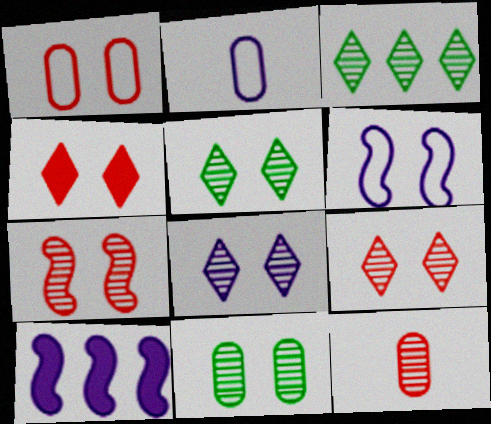[[1, 4, 7], 
[2, 8, 10], 
[4, 6, 11], 
[5, 8, 9], 
[7, 8, 11]]